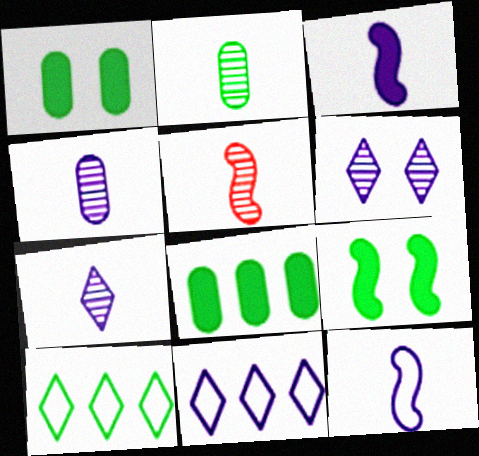[[1, 5, 11], 
[2, 5, 7], 
[2, 9, 10]]